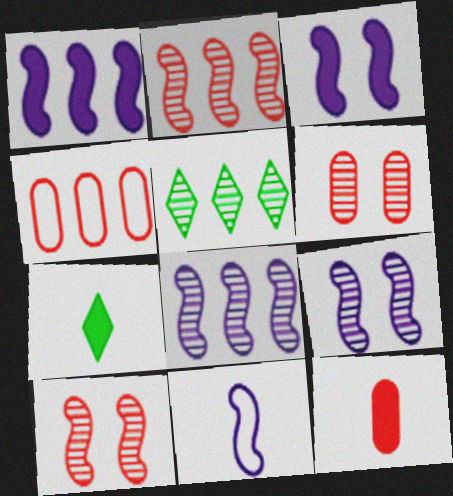[[1, 4, 5], 
[1, 9, 11], 
[3, 8, 11], 
[4, 6, 12], 
[4, 7, 9]]